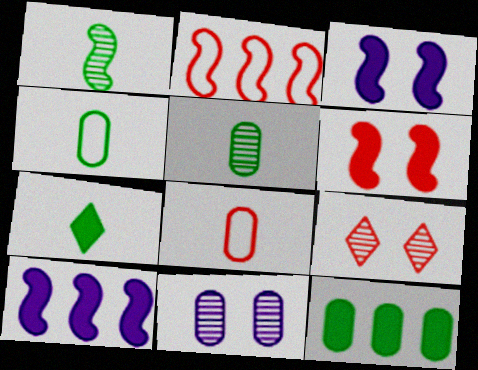[[1, 2, 3], 
[1, 4, 7], 
[2, 7, 11], 
[4, 9, 10], 
[8, 11, 12]]